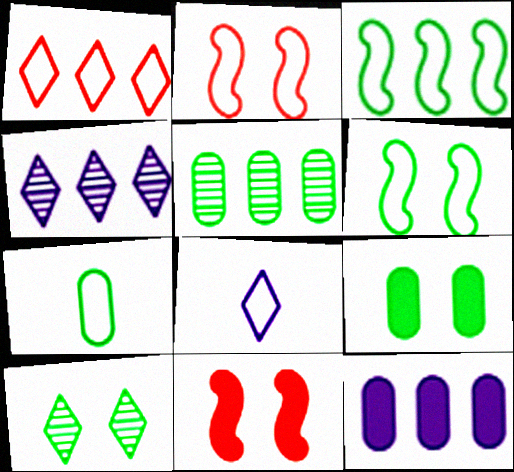[[4, 7, 11], 
[5, 7, 9], 
[5, 8, 11], 
[6, 9, 10]]